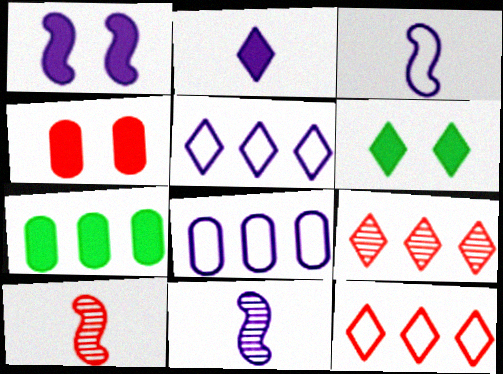[[1, 4, 6], 
[4, 10, 12], 
[6, 8, 10]]